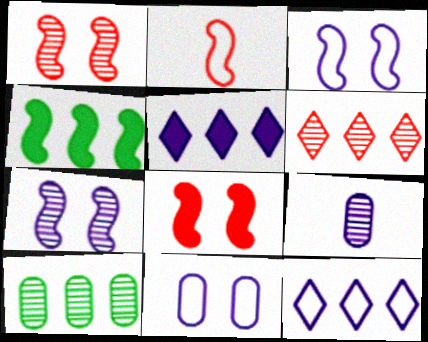[[2, 4, 7], 
[3, 5, 9]]